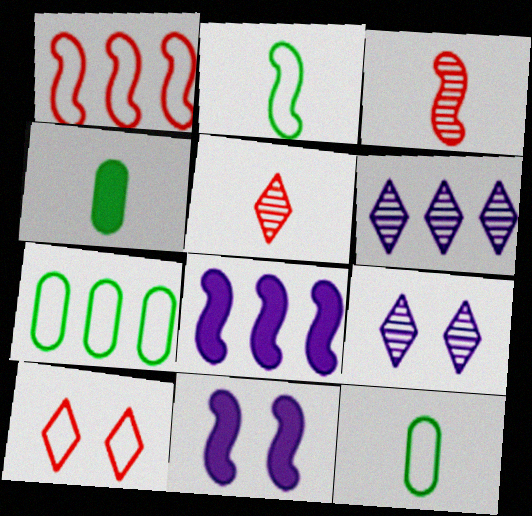[[1, 4, 9], 
[5, 7, 11]]